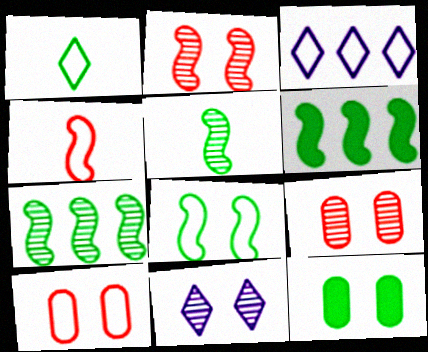[[1, 7, 12], 
[5, 6, 8]]